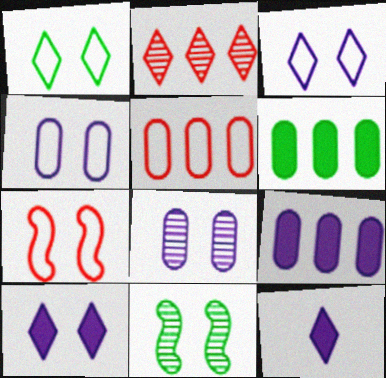[[1, 2, 12], 
[1, 4, 7], 
[5, 11, 12]]